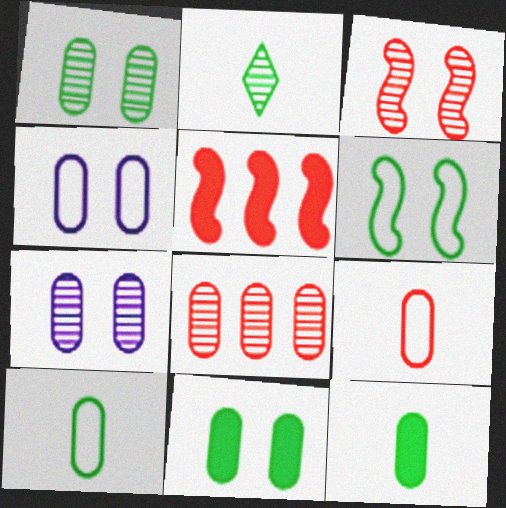[[2, 4, 5], 
[4, 8, 12]]